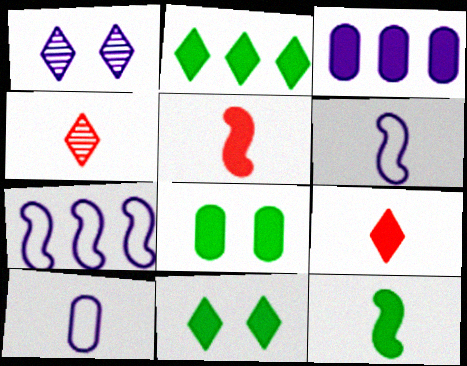[[1, 3, 6], 
[2, 8, 12], 
[3, 5, 11], 
[4, 7, 8], 
[4, 10, 12]]